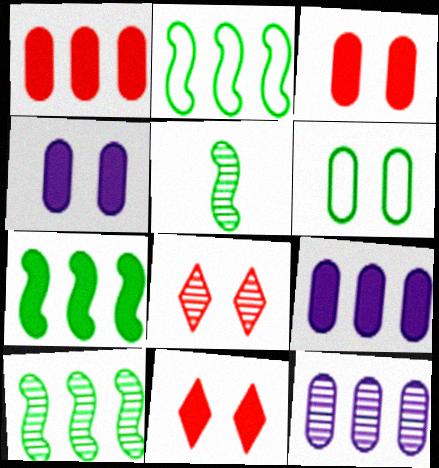[[2, 7, 10], 
[5, 8, 12]]